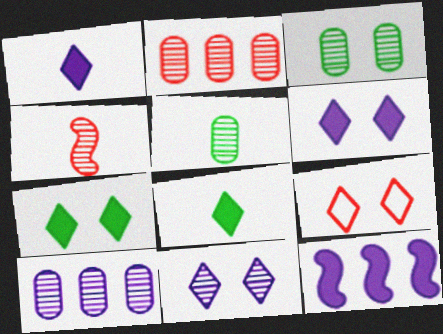[[5, 9, 12], 
[7, 9, 11]]